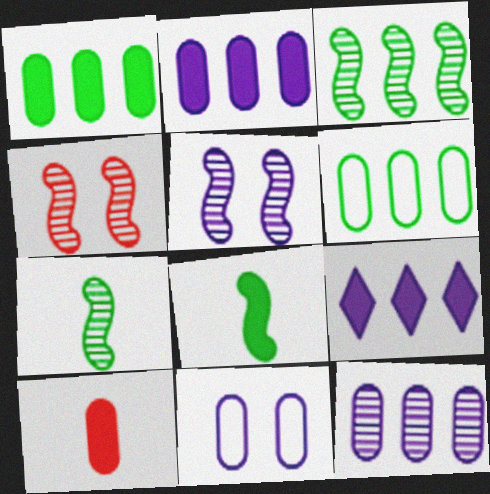[]